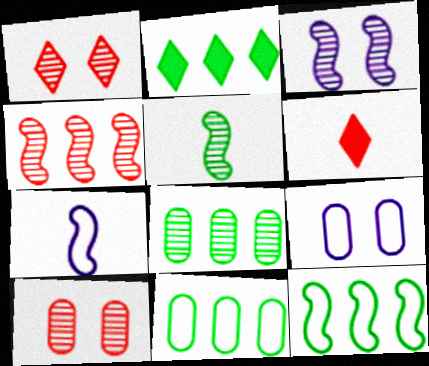[[2, 7, 10], 
[2, 8, 12], 
[3, 4, 5], 
[3, 6, 11]]